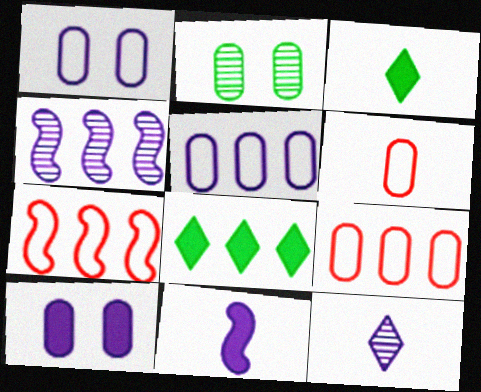[[4, 8, 9]]